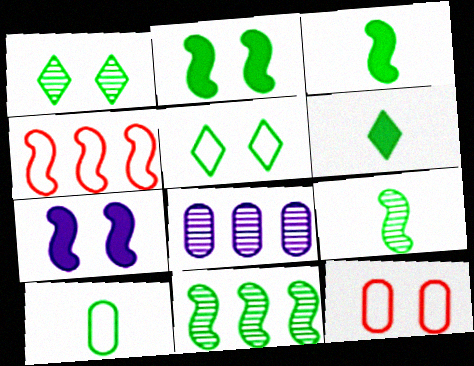[[1, 7, 12], 
[4, 7, 9], 
[6, 9, 10]]